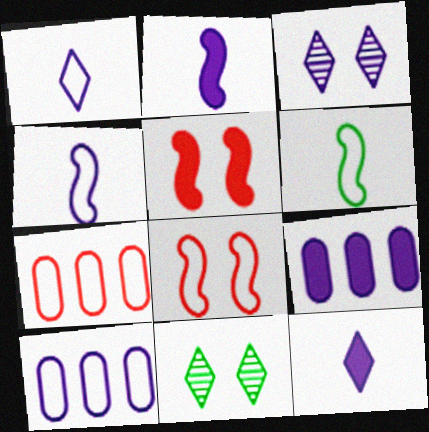[[2, 3, 10], 
[2, 7, 11], 
[3, 4, 9]]